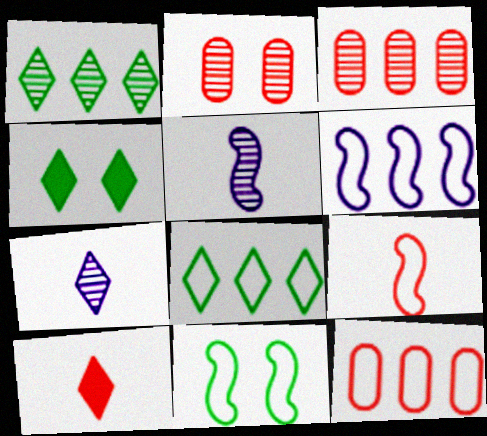[[1, 2, 5], 
[4, 5, 12], 
[6, 8, 12], 
[6, 9, 11]]